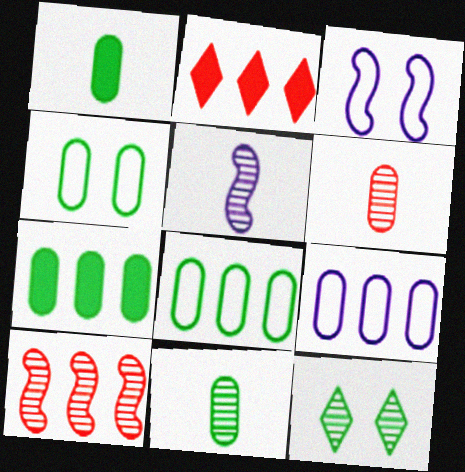[[2, 3, 11], 
[2, 4, 5], 
[4, 7, 11]]